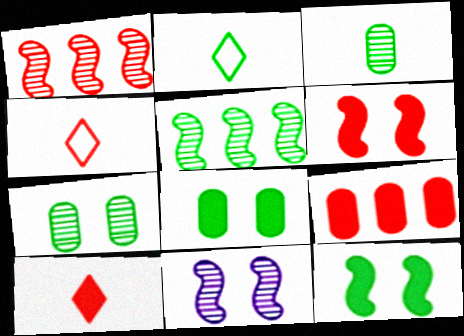[[2, 5, 8], 
[2, 9, 11], 
[6, 9, 10]]